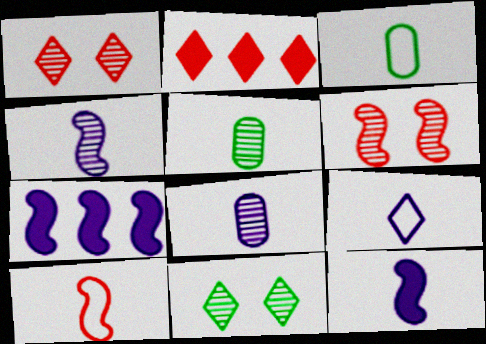[[1, 3, 7], 
[2, 9, 11], 
[3, 9, 10], 
[8, 9, 12]]